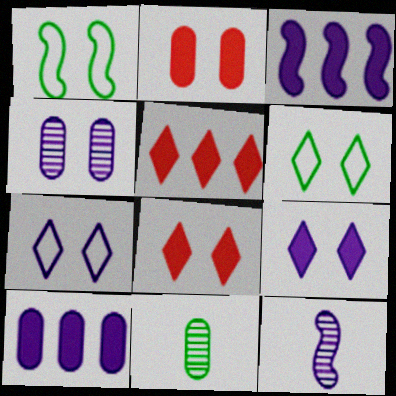[[1, 4, 8], 
[7, 10, 12]]